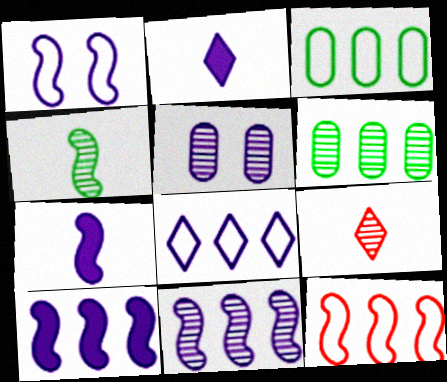[[1, 7, 11], 
[3, 8, 12], 
[5, 7, 8]]